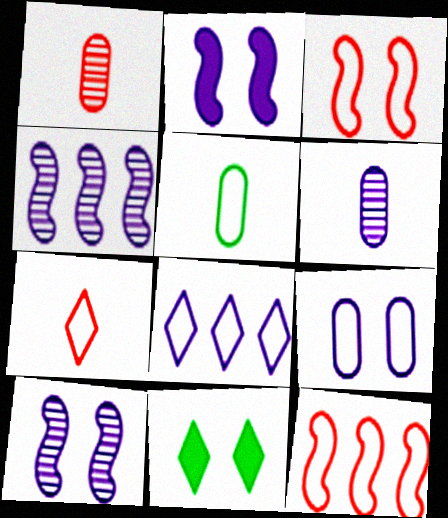[[2, 6, 8], 
[3, 5, 8], 
[6, 11, 12]]